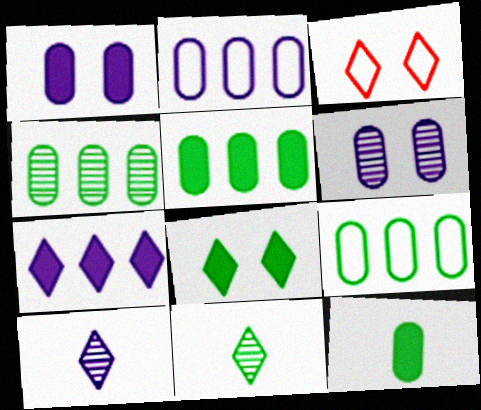[[3, 7, 11], 
[4, 5, 9]]